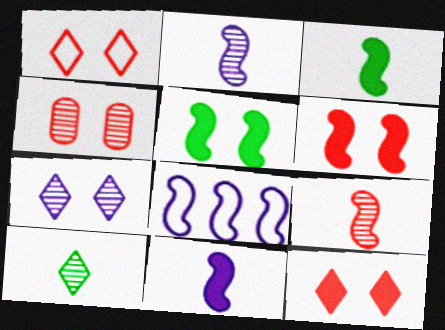[[1, 4, 6], 
[5, 8, 9]]